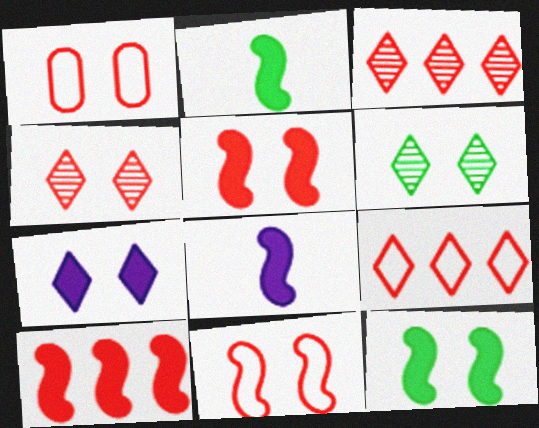[[1, 4, 5], 
[8, 10, 12]]